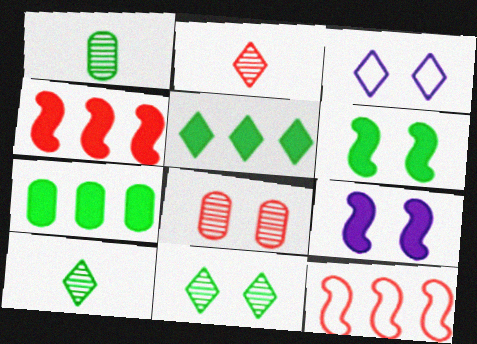[[1, 3, 4], 
[2, 3, 5], 
[3, 6, 8]]